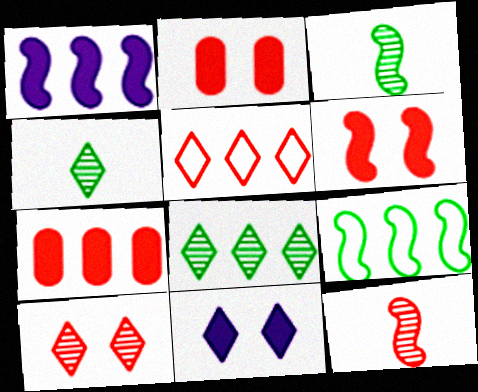[[2, 5, 12], 
[4, 5, 11]]